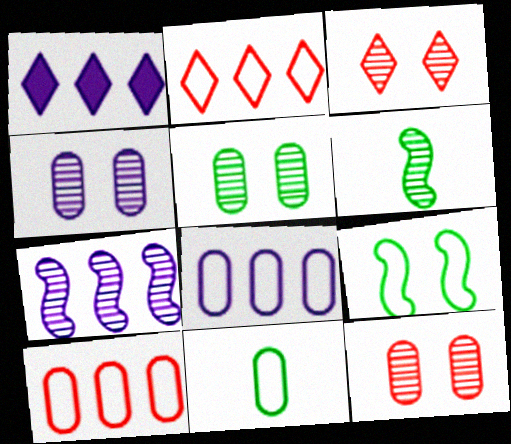[[1, 7, 8], 
[4, 5, 12]]